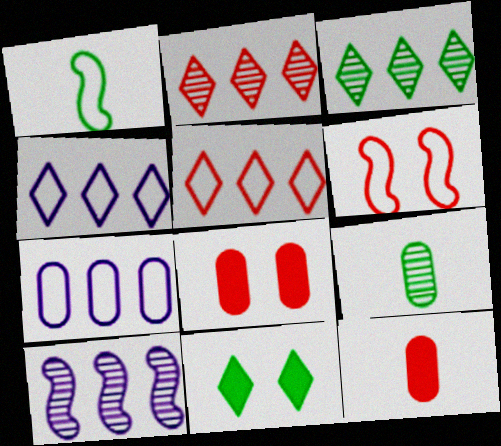[[2, 6, 12], 
[7, 8, 9]]